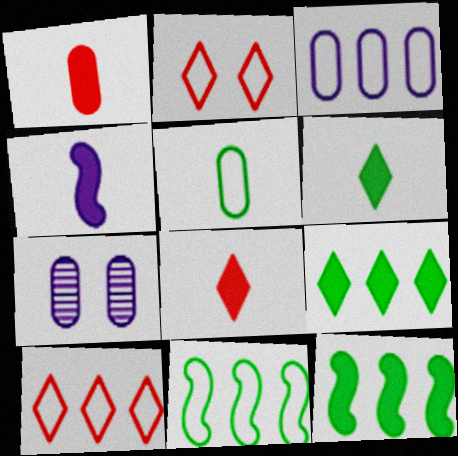[[1, 4, 6], 
[3, 10, 11], 
[7, 8, 11]]